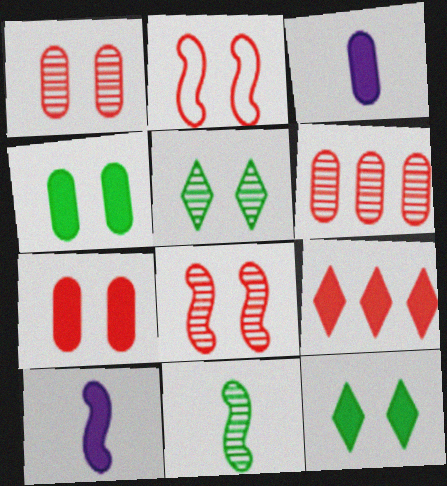[[4, 9, 10]]